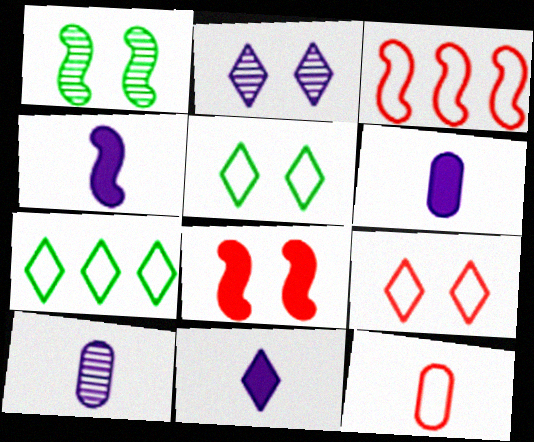[[1, 3, 4], 
[3, 9, 12], 
[4, 6, 11], 
[7, 8, 10]]